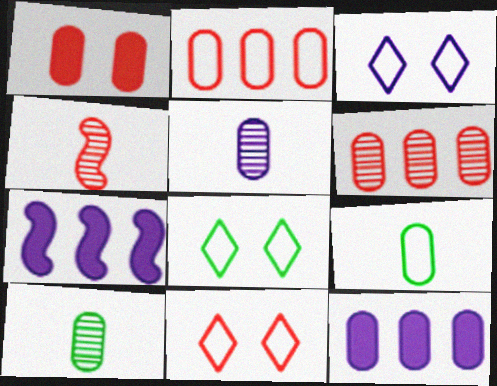[[3, 5, 7], 
[3, 8, 11], 
[4, 8, 12], 
[7, 10, 11]]